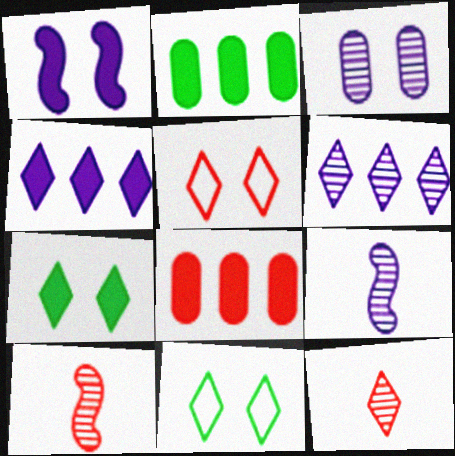[[2, 5, 9], 
[3, 6, 9], 
[4, 11, 12], 
[5, 8, 10], 
[8, 9, 11]]